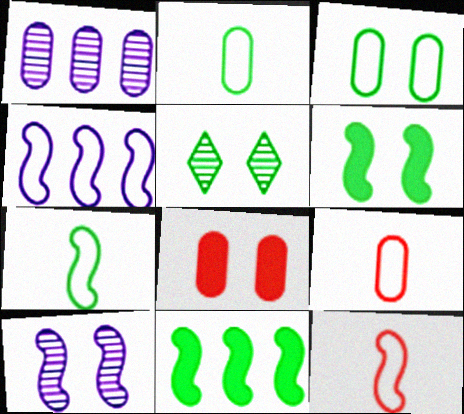[[1, 2, 8], 
[2, 5, 11], 
[3, 5, 6], 
[10, 11, 12]]